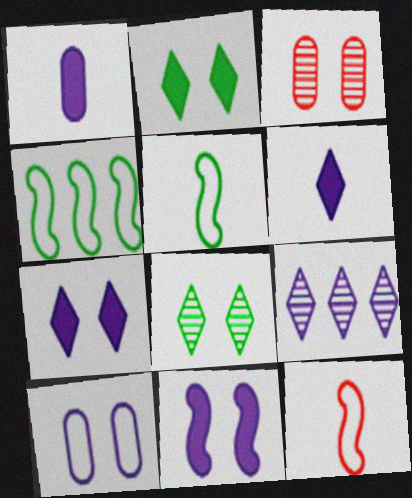[[3, 4, 6]]